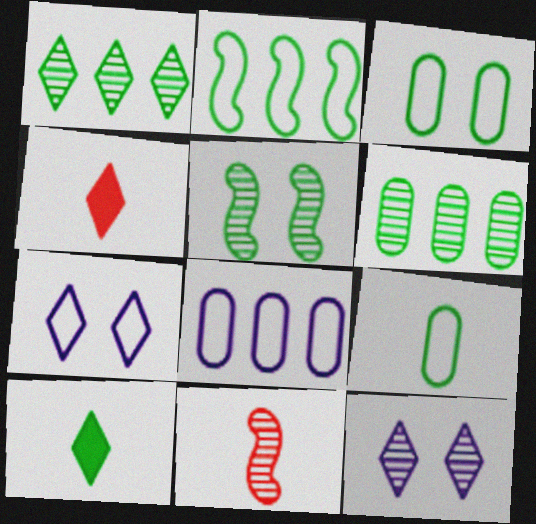[[1, 4, 7], 
[4, 5, 8], 
[6, 11, 12]]